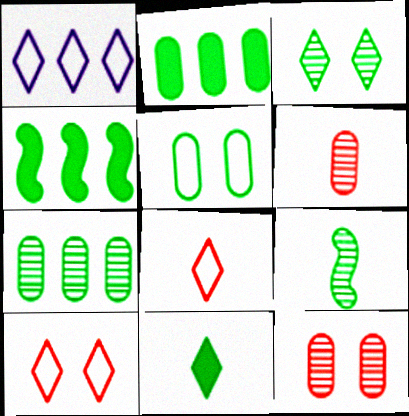[[3, 7, 9]]